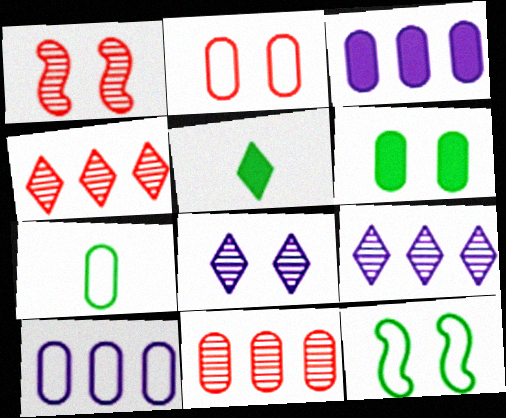[[1, 5, 10], 
[2, 7, 10]]